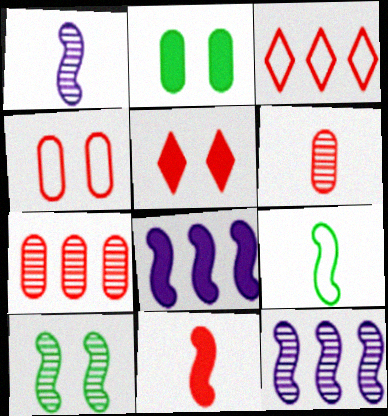[[1, 2, 3], 
[1, 9, 11]]